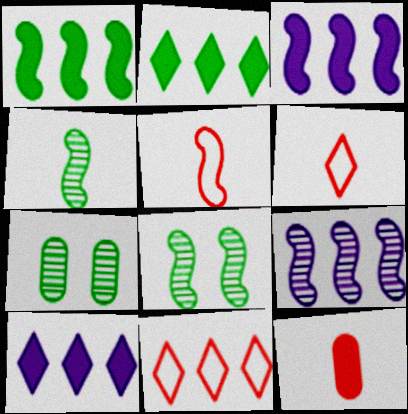[[3, 5, 8], 
[3, 6, 7], 
[5, 7, 10]]